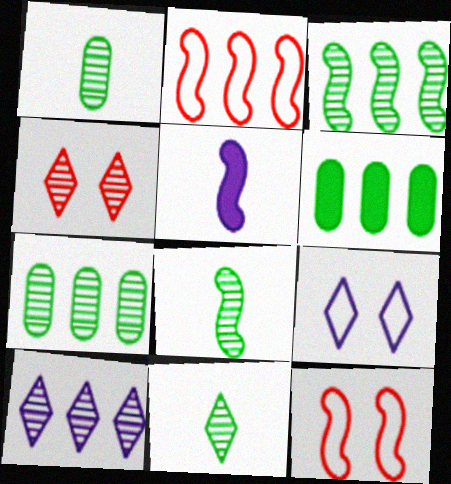[[1, 8, 11], 
[2, 6, 10], 
[3, 5, 12], 
[4, 10, 11]]